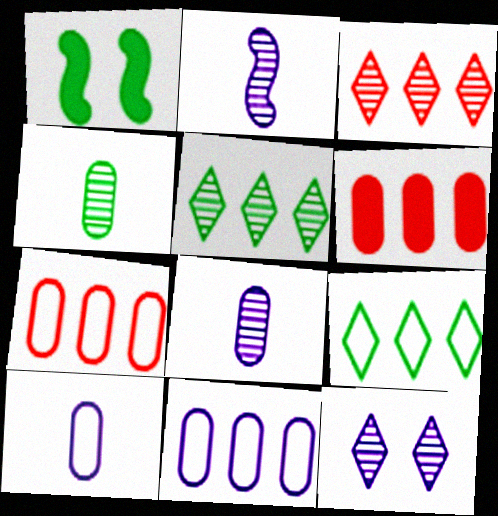[[1, 3, 10], 
[1, 4, 9]]